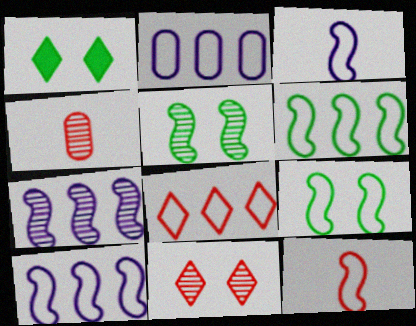[[1, 4, 10], 
[2, 6, 8], 
[9, 10, 12]]